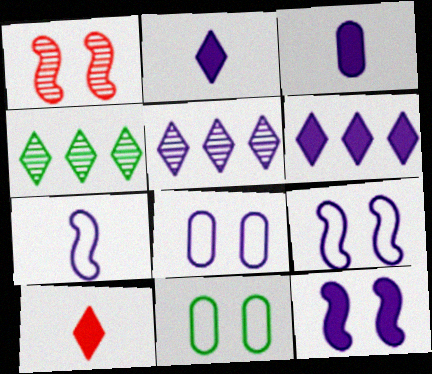[[3, 5, 9], 
[3, 6, 12]]